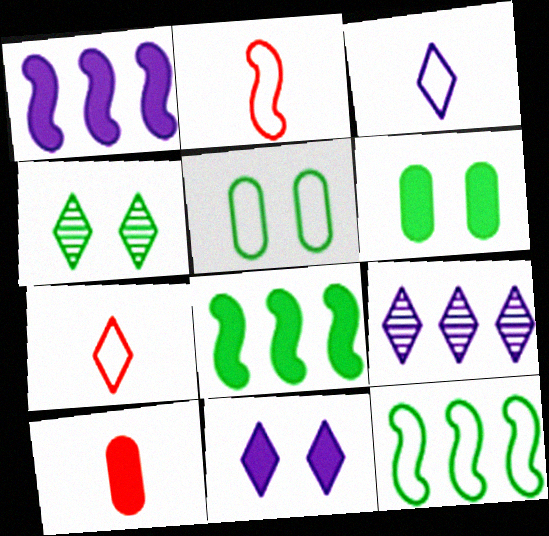[[2, 6, 9], 
[3, 9, 11], 
[8, 10, 11]]